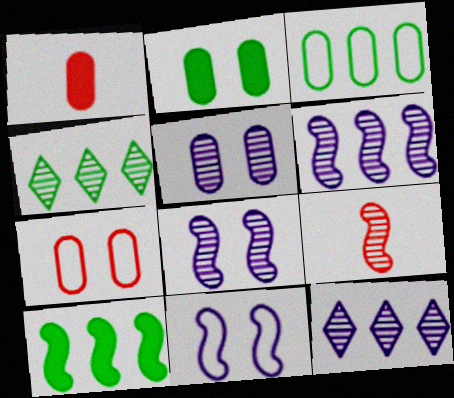[[1, 3, 5], 
[1, 4, 11], 
[2, 5, 7], 
[3, 4, 10], 
[4, 5, 9], 
[9, 10, 11]]